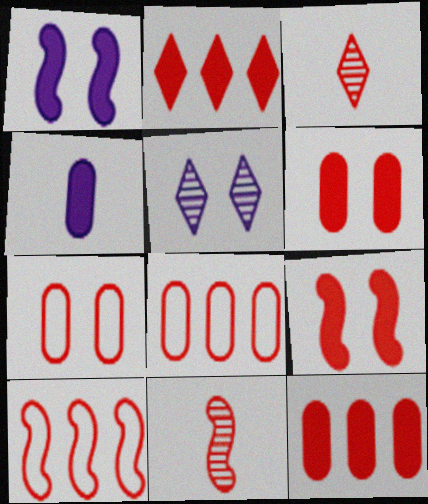[[2, 7, 11], 
[3, 6, 10], 
[3, 8, 9], 
[9, 10, 11]]